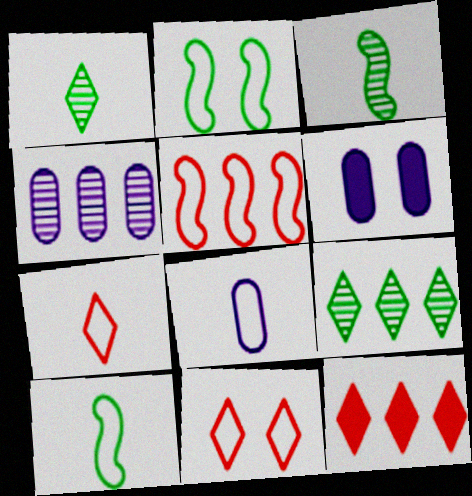[[1, 5, 6], 
[4, 6, 8], 
[7, 8, 10]]